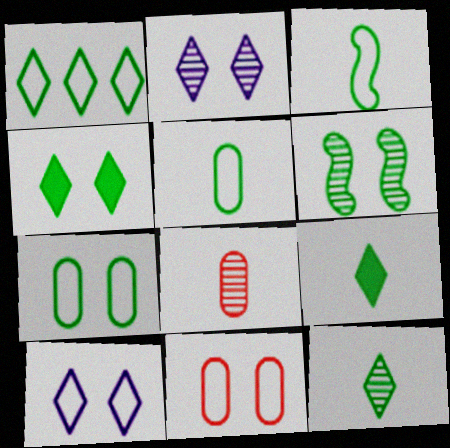[[1, 3, 7], 
[1, 4, 12], 
[4, 6, 7]]